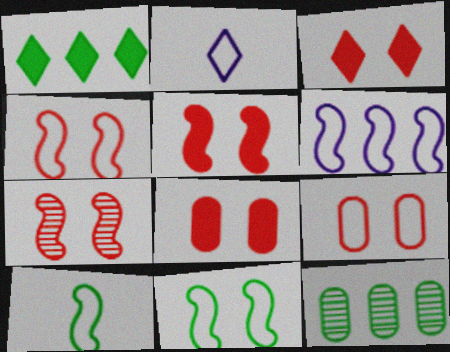[[2, 5, 12], 
[3, 5, 8], 
[3, 7, 9], 
[4, 5, 7], 
[4, 6, 10]]